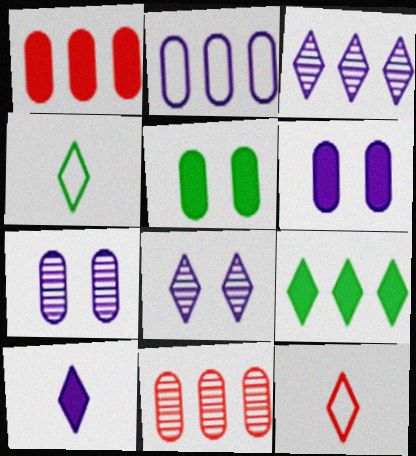[[8, 9, 12]]